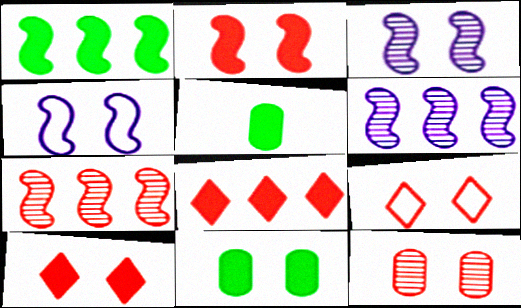[[2, 9, 12], 
[3, 9, 11], 
[5, 6, 9]]